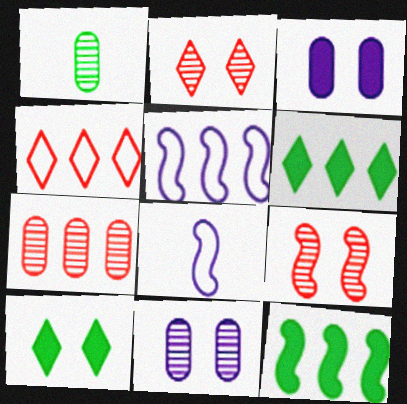[[1, 7, 11], 
[5, 6, 7], 
[7, 8, 10], 
[8, 9, 12]]